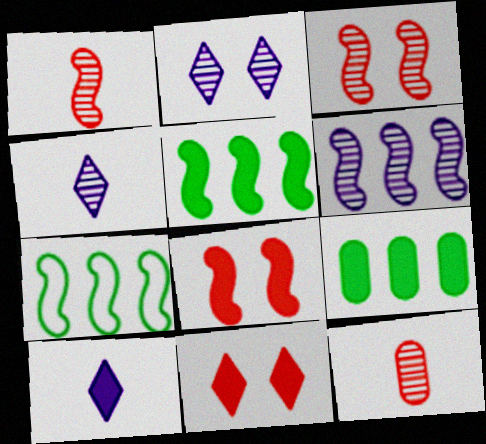[[8, 9, 10]]